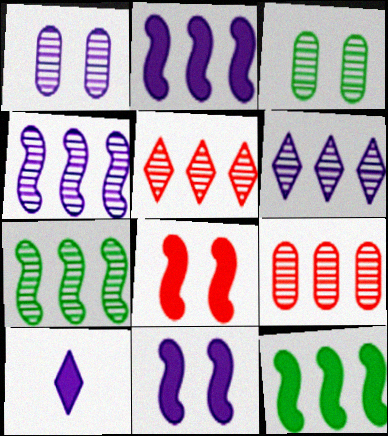[[6, 7, 9]]